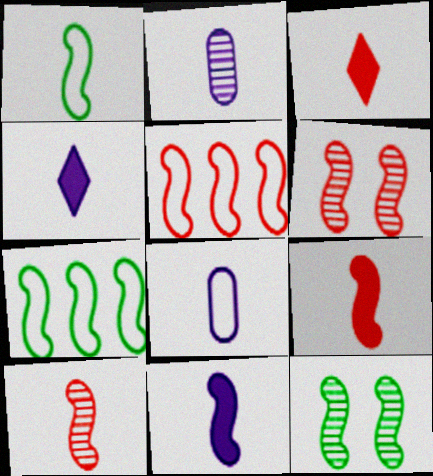[[1, 2, 3], 
[1, 10, 11], 
[5, 6, 9], 
[5, 11, 12], 
[6, 7, 11]]